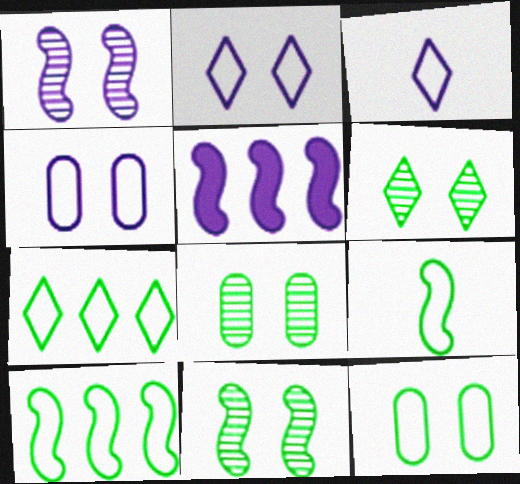[[6, 8, 11], 
[7, 9, 12]]